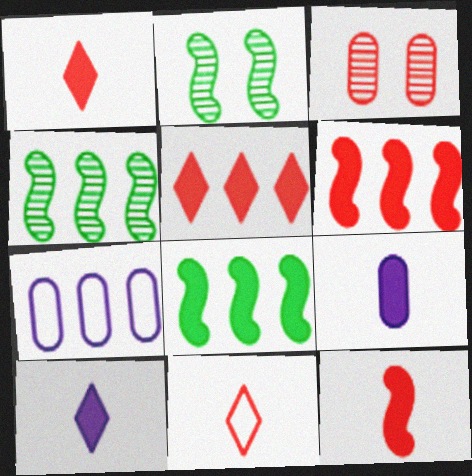[[1, 2, 7], 
[3, 6, 11], 
[4, 5, 7]]